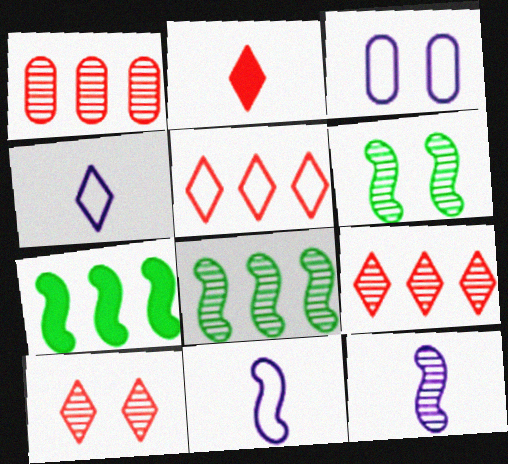[[2, 3, 8], 
[2, 5, 10]]